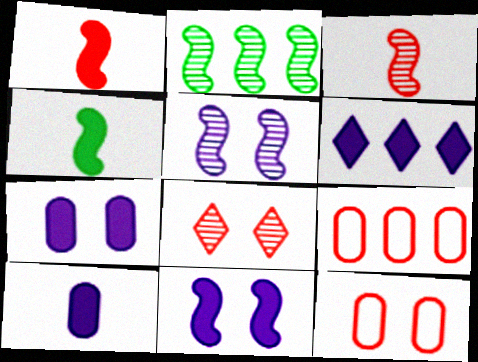[[1, 8, 9], 
[2, 3, 5], 
[2, 6, 9], 
[6, 10, 11]]